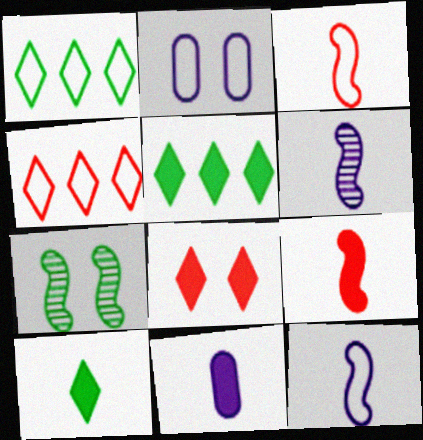[[1, 2, 3], 
[2, 7, 8], 
[4, 7, 11], 
[9, 10, 11]]